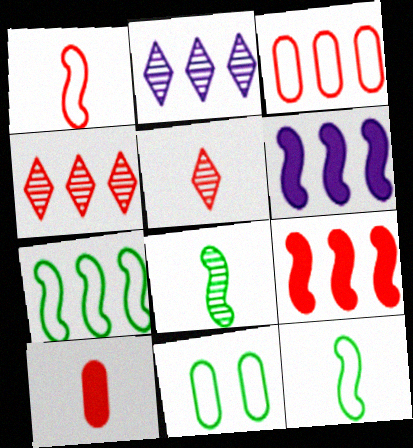[[1, 5, 10], 
[3, 4, 9], 
[5, 6, 11]]